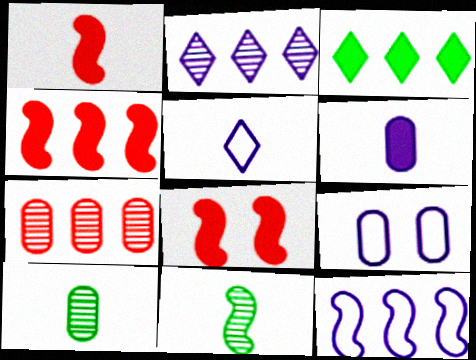[[1, 4, 8], 
[1, 5, 10], 
[3, 6, 8], 
[3, 7, 12], 
[5, 9, 12], 
[8, 11, 12]]